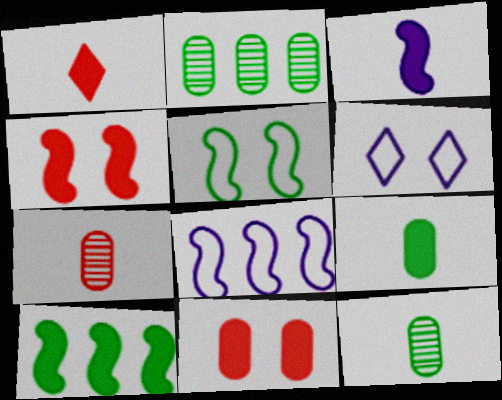[[1, 3, 9], 
[3, 4, 10], 
[6, 7, 10]]